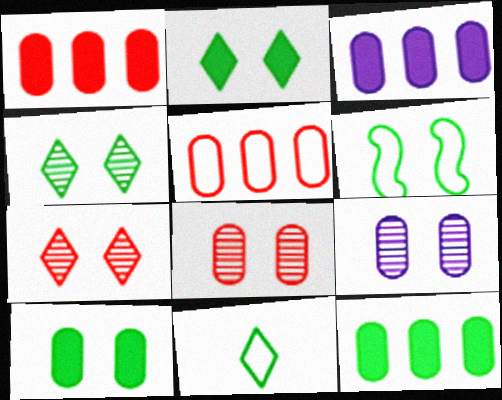[[1, 3, 12], 
[4, 6, 10]]